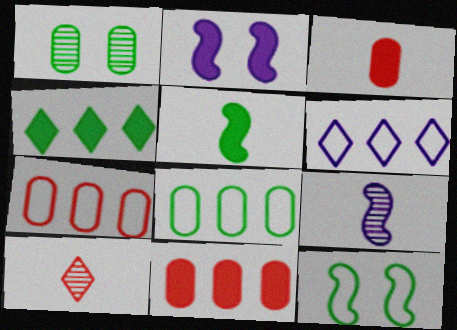[[2, 3, 4], 
[2, 8, 10]]